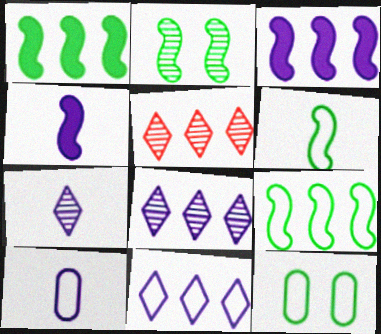[[1, 2, 6], 
[4, 5, 12], 
[4, 7, 10]]